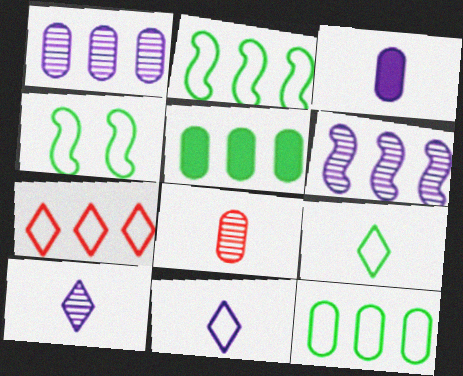[[4, 9, 12], 
[5, 6, 7]]